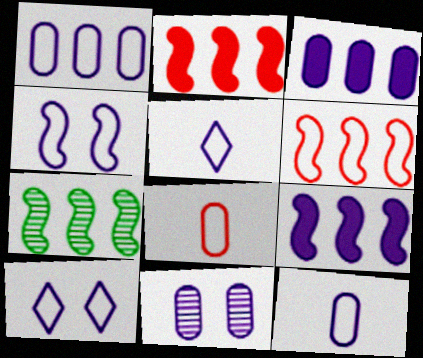[[1, 4, 5], 
[3, 11, 12], 
[5, 9, 11], 
[6, 7, 9]]